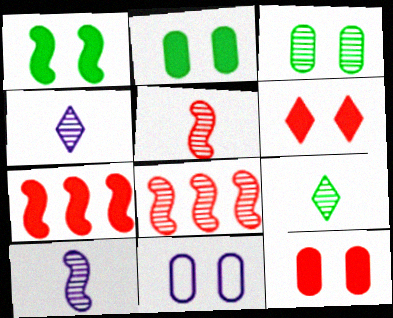[[3, 4, 8], 
[3, 11, 12], 
[7, 9, 11]]